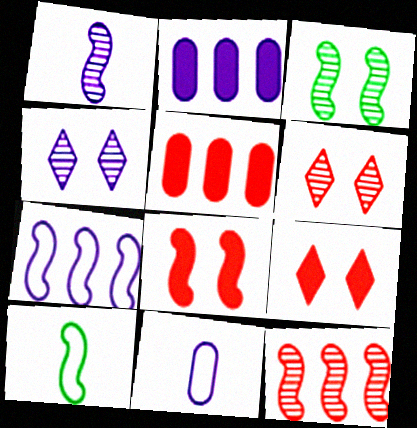[[1, 3, 12], 
[2, 6, 10], 
[4, 5, 10]]